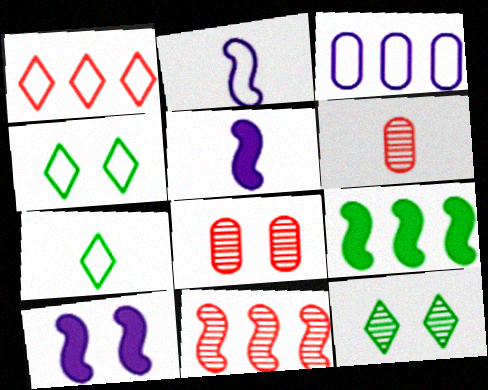[[4, 8, 10], 
[5, 6, 7]]